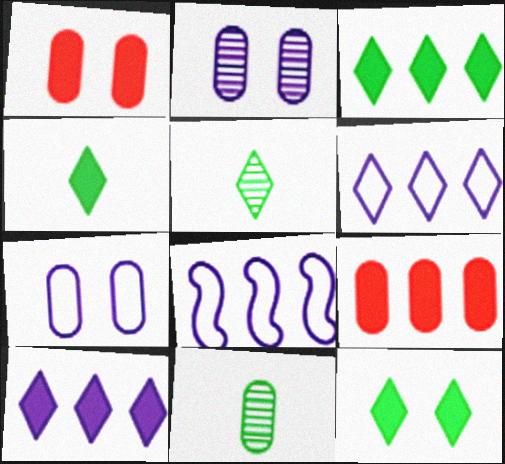[[1, 5, 8], 
[3, 4, 12], 
[7, 9, 11]]